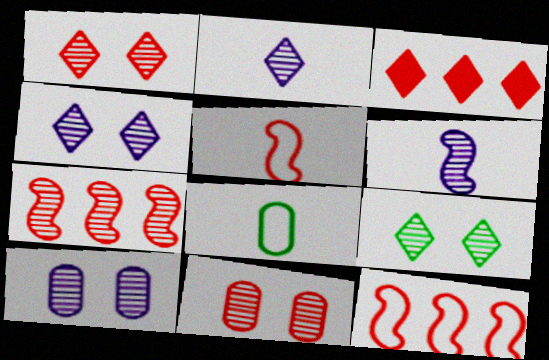[[1, 4, 9], 
[3, 5, 11]]